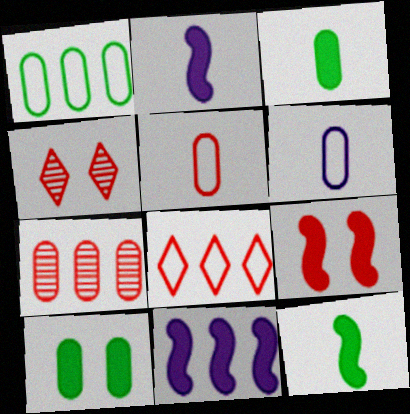[[1, 2, 4], 
[6, 7, 10], 
[9, 11, 12]]